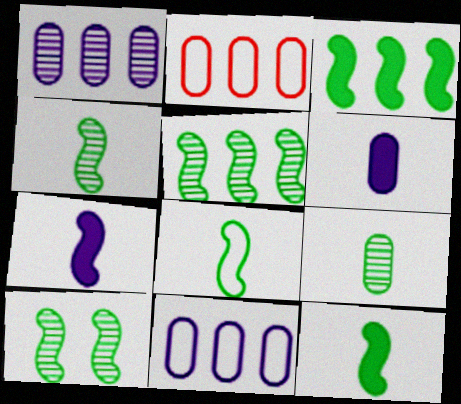[[3, 8, 10], 
[4, 5, 10], 
[4, 8, 12]]